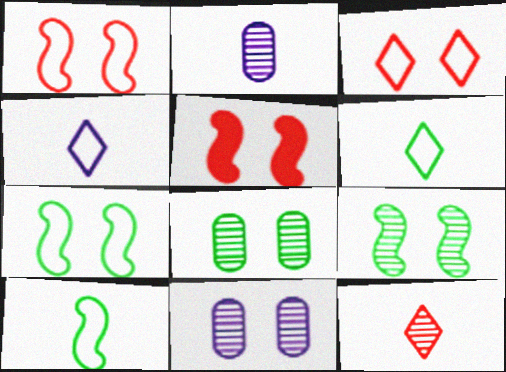[]